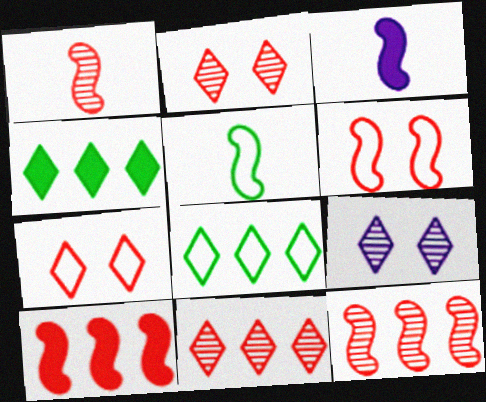[[1, 3, 5], 
[1, 6, 10]]